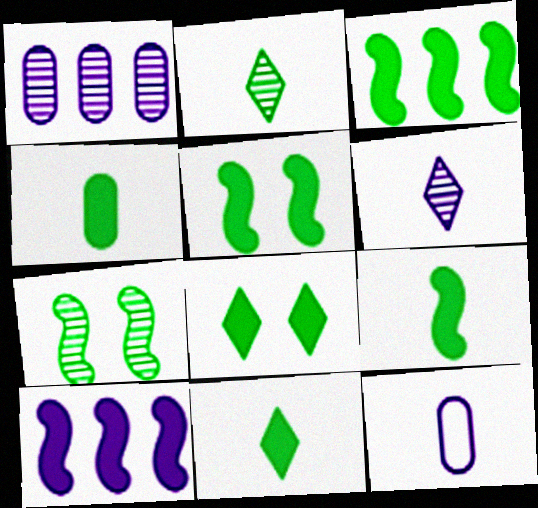[[3, 4, 8], 
[3, 5, 9], 
[4, 9, 11]]